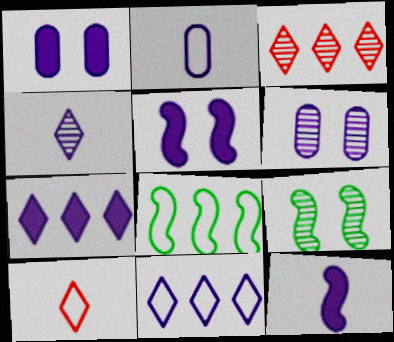[[1, 7, 12], 
[2, 4, 12], 
[6, 11, 12]]